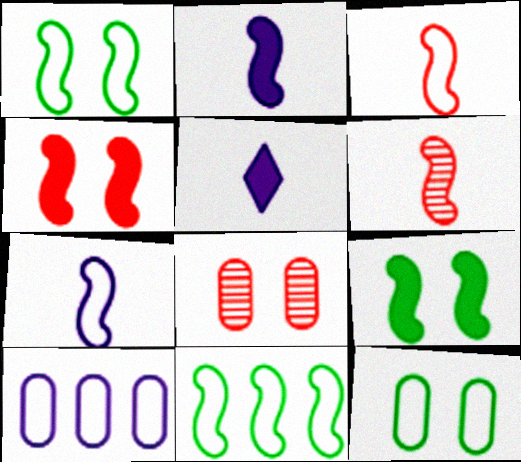[[5, 8, 11]]